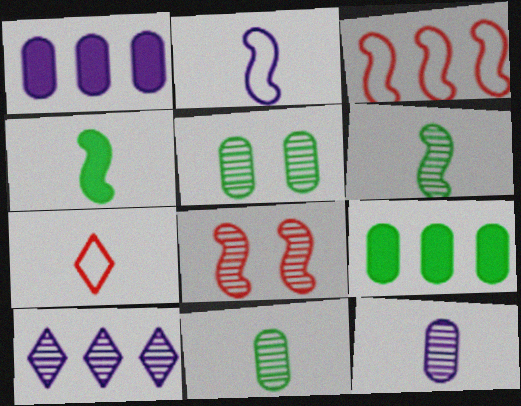[[3, 9, 10], 
[4, 7, 12], 
[8, 10, 11]]